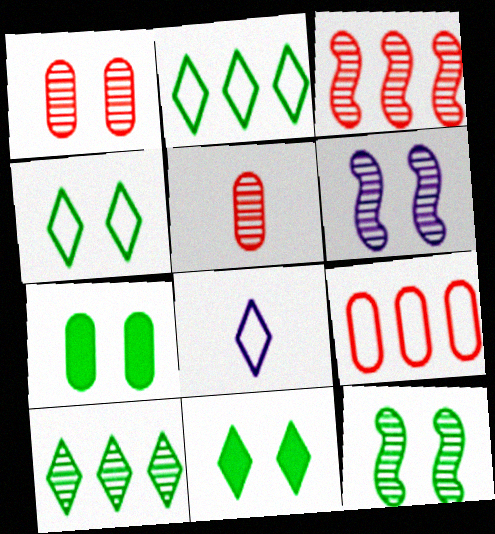[[3, 7, 8], 
[4, 7, 12], 
[5, 6, 10]]